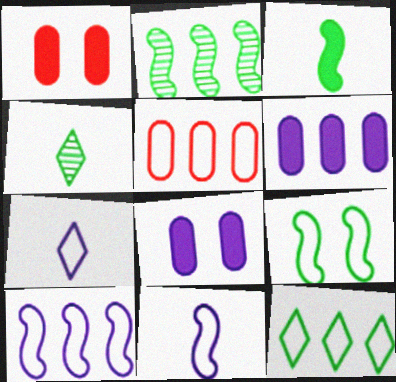[[1, 2, 7], 
[1, 4, 10], 
[2, 3, 9], 
[5, 7, 9], 
[5, 10, 12]]